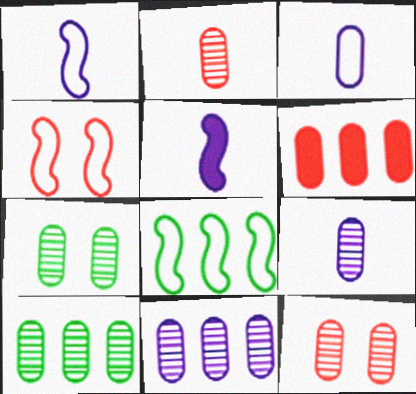[[1, 4, 8], 
[2, 7, 11], 
[3, 6, 7], 
[9, 10, 12]]